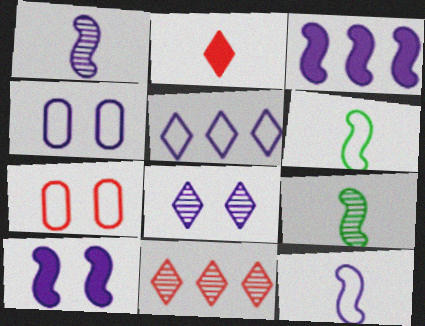[[4, 5, 12], 
[4, 8, 10], 
[5, 6, 7]]